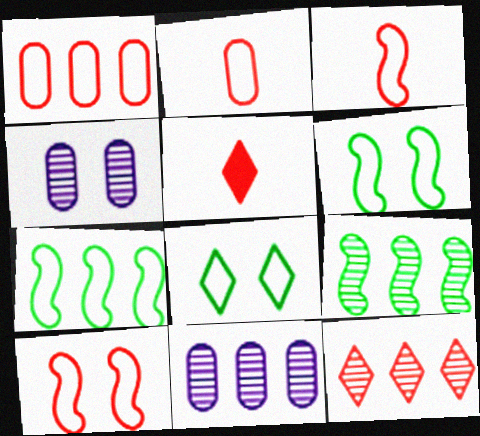[[4, 5, 7], 
[5, 6, 11], 
[9, 11, 12]]